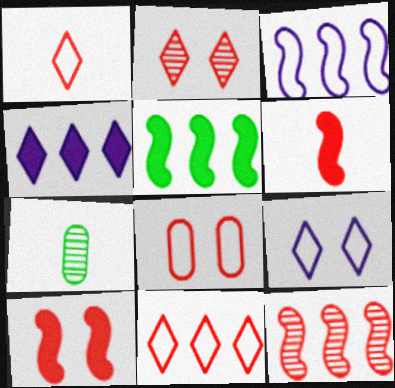[[2, 8, 10], 
[3, 5, 12]]